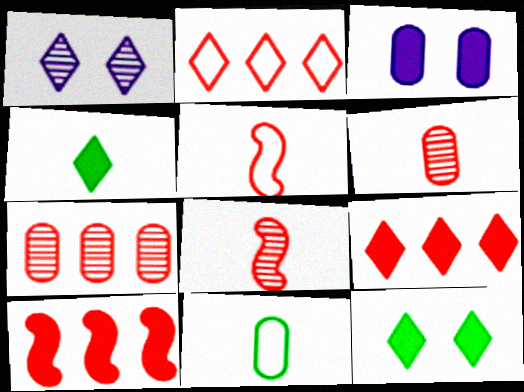[[1, 2, 4], 
[1, 10, 11], 
[2, 7, 10], 
[3, 4, 10], 
[3, 7, 11]]